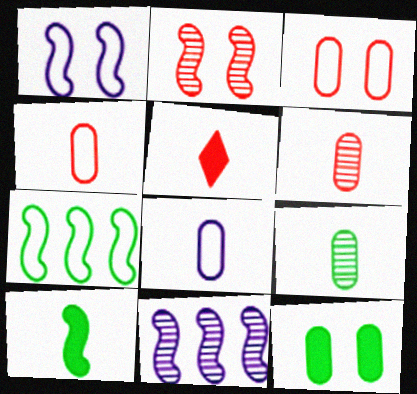[]